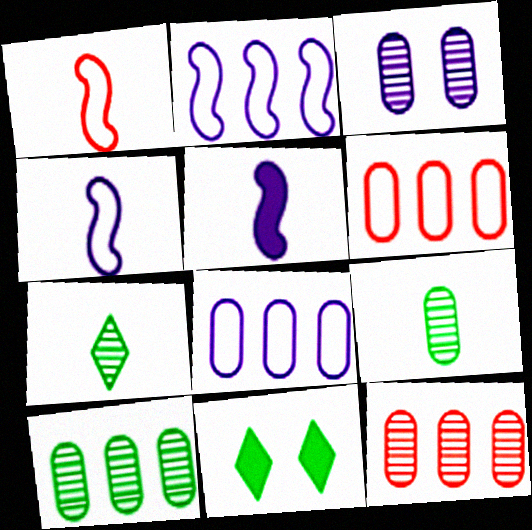[[3, 9, 12], 
[4, 11, 12]]